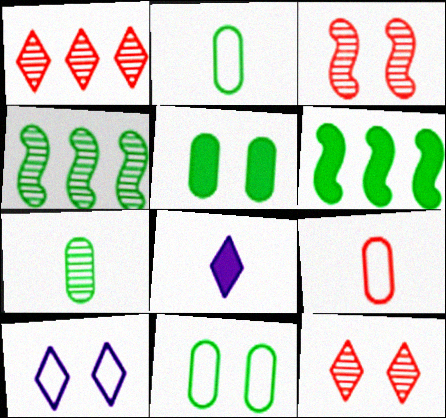[[3, 5, 10]]